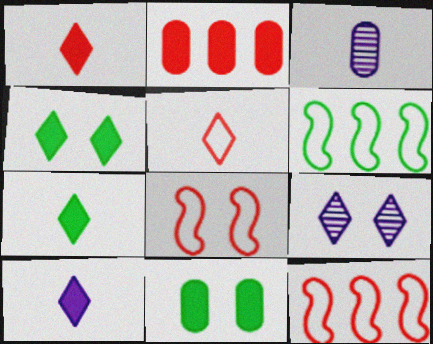[[1, 7, 10], 
[3, 4, 12], 
[8, 9, 11]]